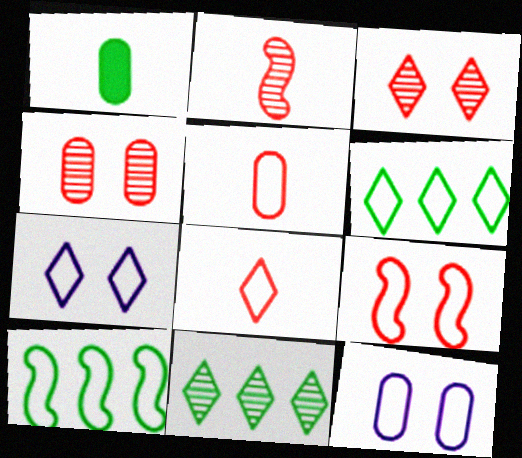[[5, 7, 10], 
[6, 7, 8], 
[8, 10, 12]]